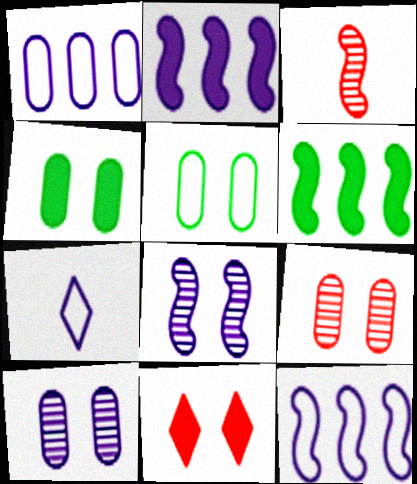[[2, 7, 10], 
[5, 8, 11], 
[6, 7, 9]]